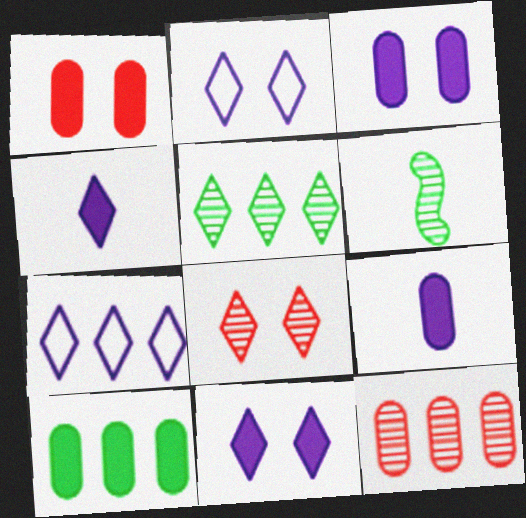[[1, 6, 7], 
[1, 9, 10]]